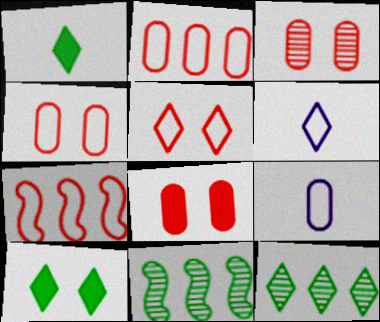[[3, 4, 8], 
[6, 8, 11]]